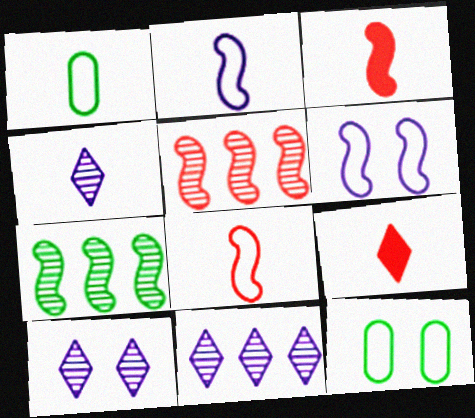[[1, 3, 4], 
[3, 6, 7], 
[3, 11, 12], 
[4, 10, 11]]